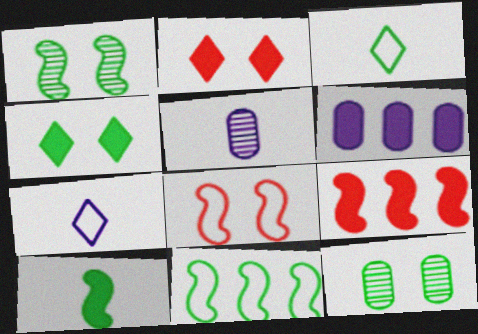[[1, 10, 11], 
[2, 5, 11], 
[2, 6, 10], 
[7, 9, 12]]